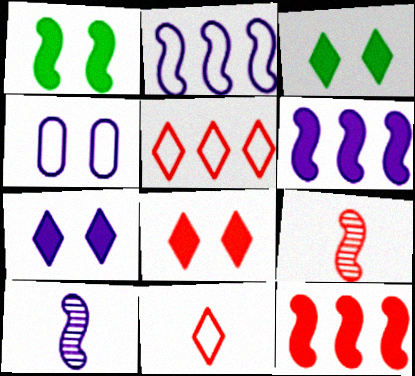[[1, 2, 9], 
[3, 7, 8]]